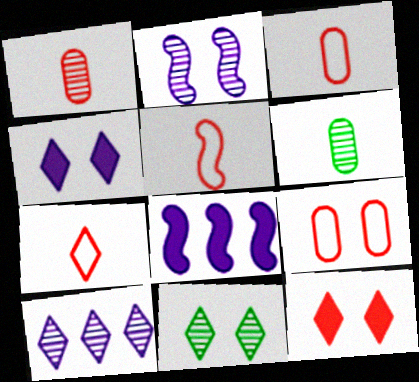[[3, 5, 7], 
[3, 8, 11]]